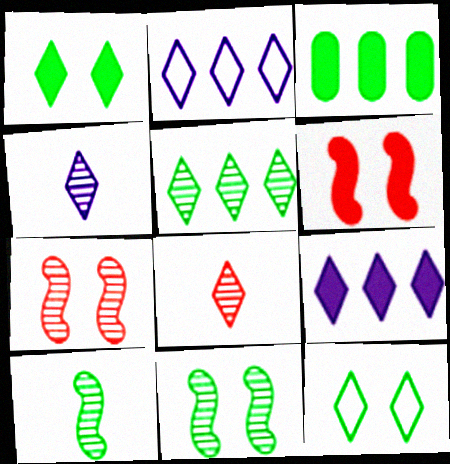[[1, 2, 8], 
[3, 10, 12], 
[8, 9, 12]]